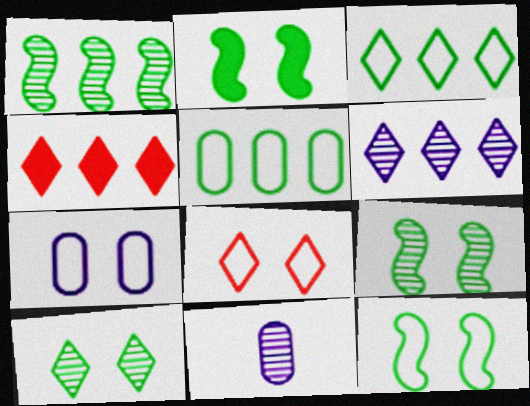[[2, 9, 12], 
[3, 4, 6], 
[4, 11, 12], 
[7, 8, 12]]